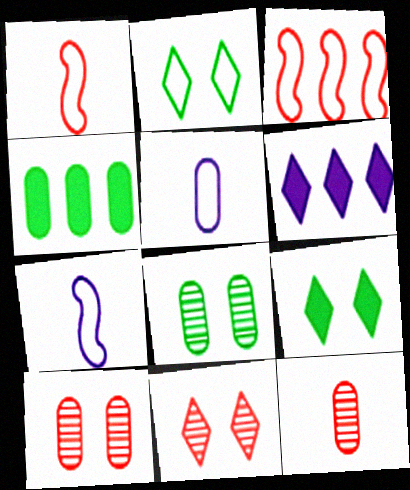[[1, 6, 8], 
[2, 3, 5], 
[4, 5, 10], 
[4, 7, 11]]